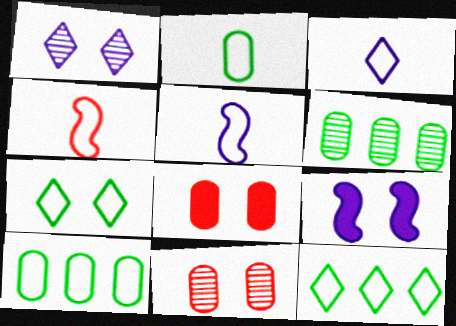[[2, 3, 4], 
[7, 9, 11]]